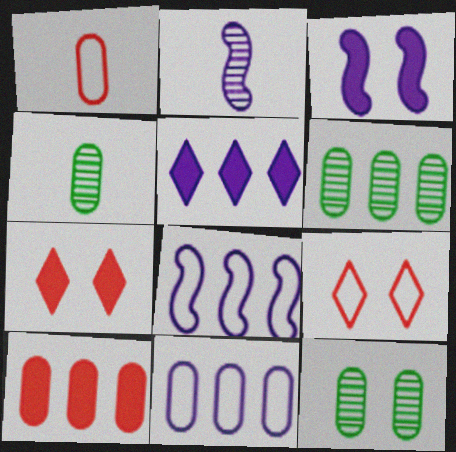[[2, 3, 8], 
[3, 9, 12], 
[4, 6, 12], 
[4, 7, 8], 
[6, 10, 11]]